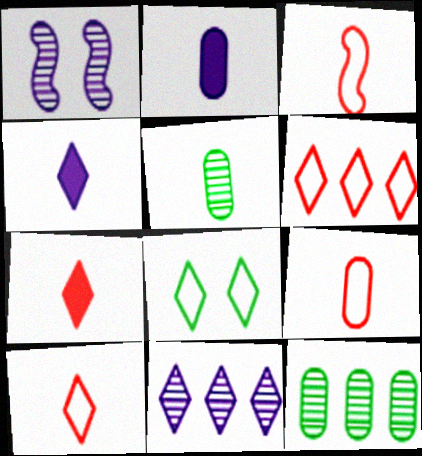[[2, 5, 9], 
[3, 4, 5], 
[3, 9, 10], 
[7, 8, 11]]